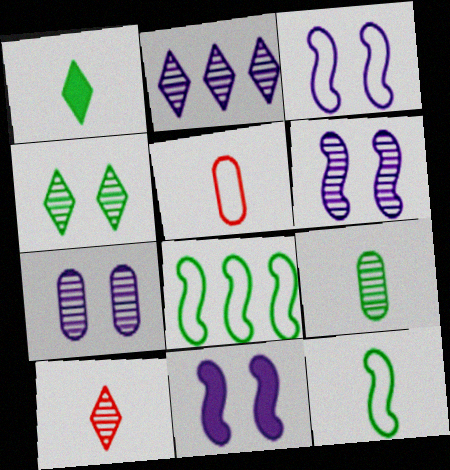[[1, 9, 12], 
[2, 4, 10], 
[3, 6, 11]]